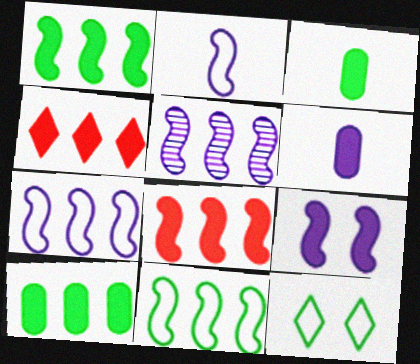[[2, 5, 9], 
[3, 4, 9], 
[5, 8, 11]]